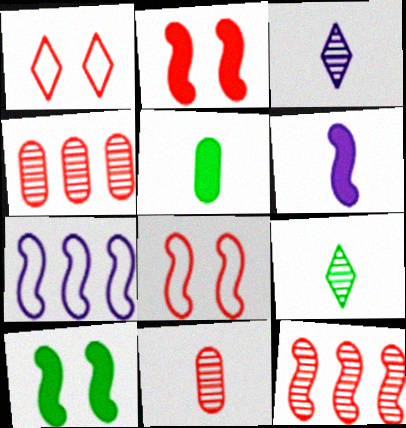[]